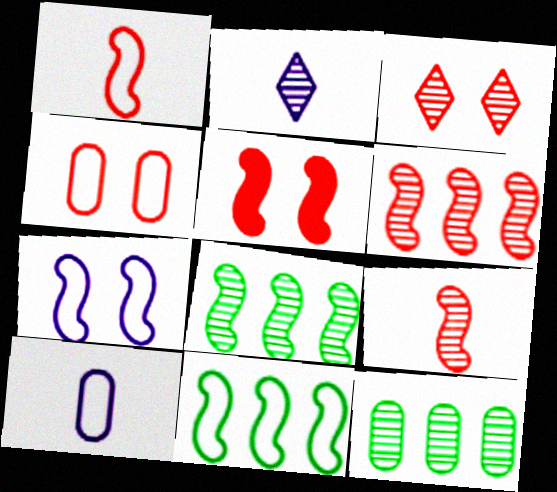[[1, 5, 6], 
[1, 7, 11], 
[3, 4, 5]]